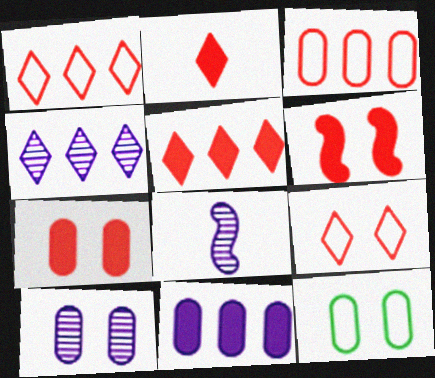[[4, 8, 10], 
[5, 8, 12], 
[7, 10, 12]]